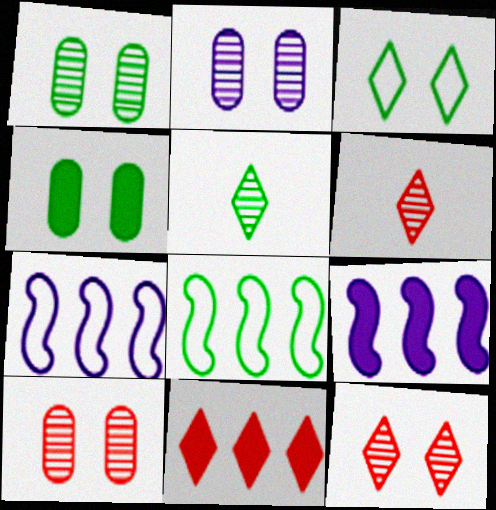[[1, 2, 10], 
[4, 5, 8], 
[4, 6, 7]]